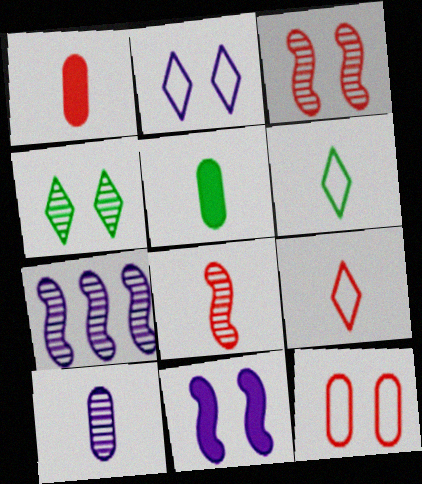[[1, 8, 9], 
[4, 11, 12]]